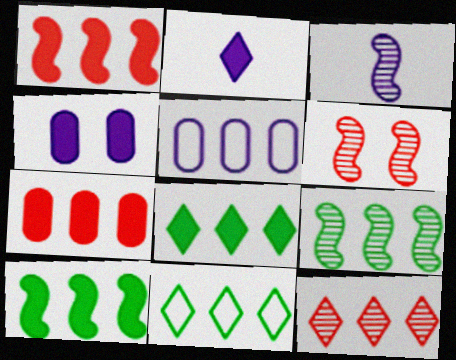[[3, 6, 9], 
[5, 10, 12]]